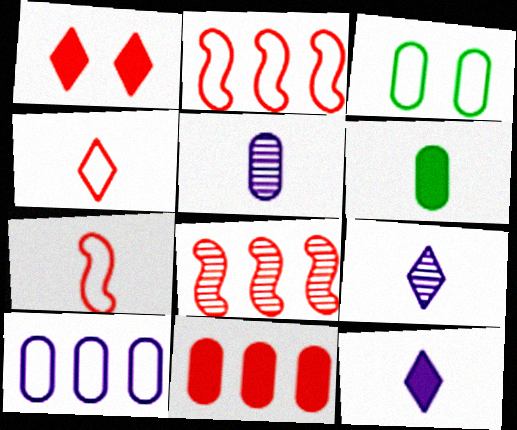[[3, 5, 11], 
[3, 8, 12], 
[6, 7, 9]]